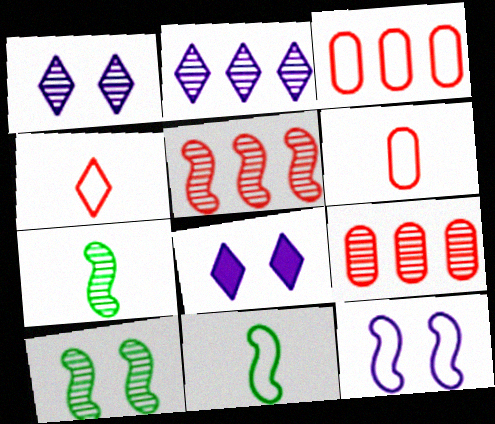[[1, 7, 9], 
[3, 7, 8], 
[8, 9, 11]]